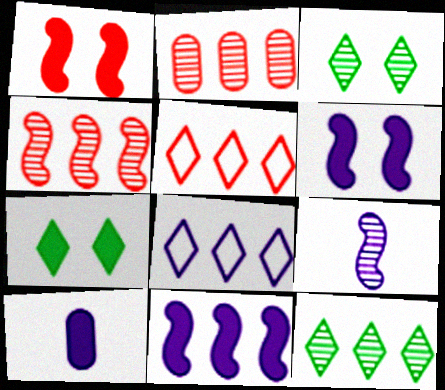[[2, 3, 9]]